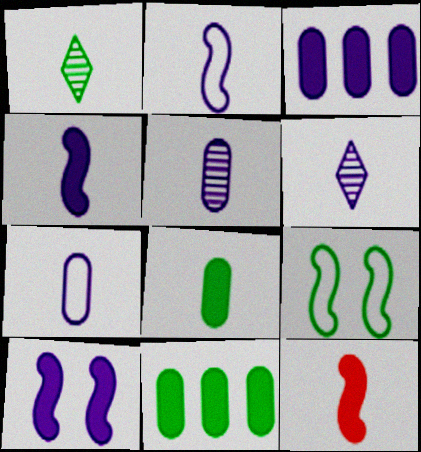[[1, 7, 12], 
[1, 9, 11], 
[4, 6, 7]]